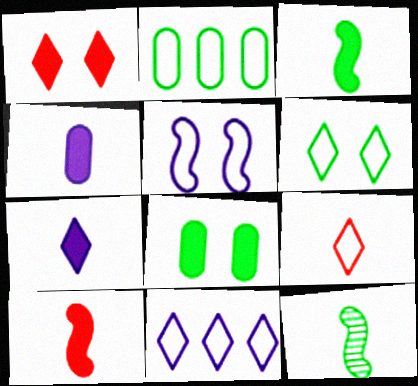[[2, 5, 9], 
[4, 9, 12], 
[6, 9, 11]]